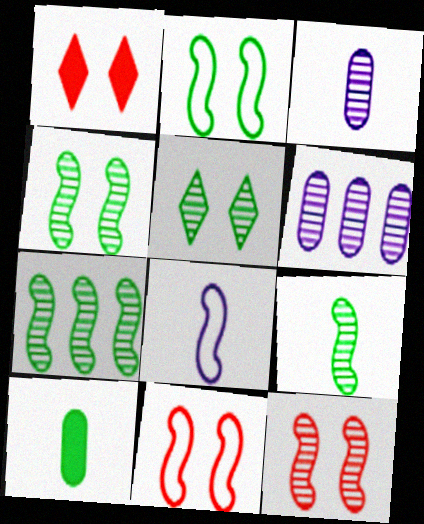[[4, 7, 9]]